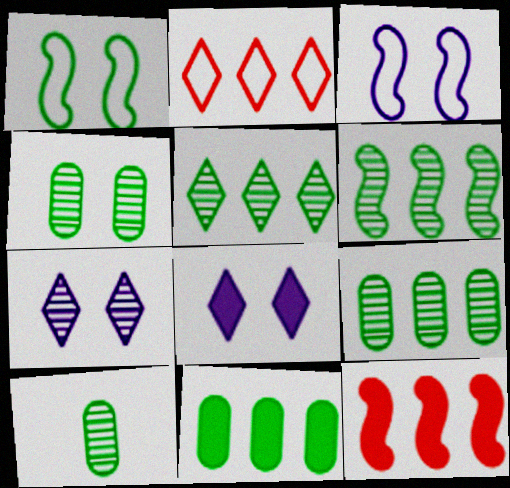[[4, 9, 10], 
[5, 6, 9]]